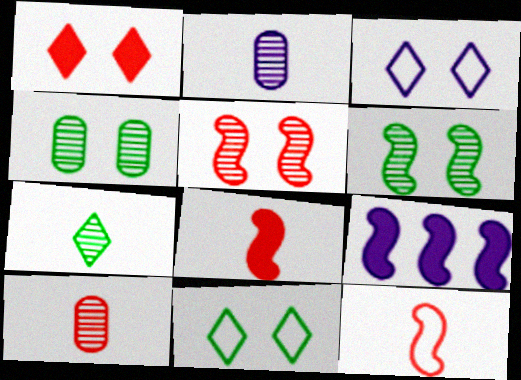[[2, 3, 9], 
[6, 9, 12], 
[9, 10, 11]]